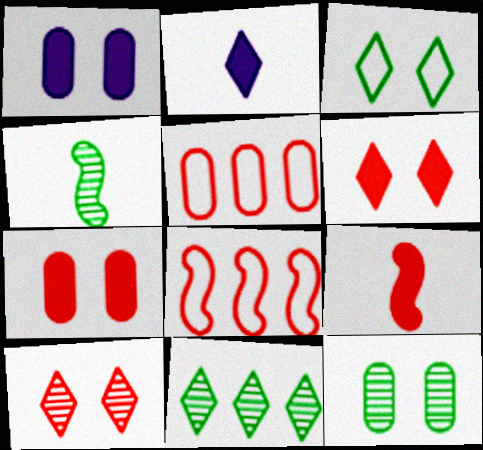[[2, 8, 12], 
[4, 11, 12], 
[5, 9, 10]]